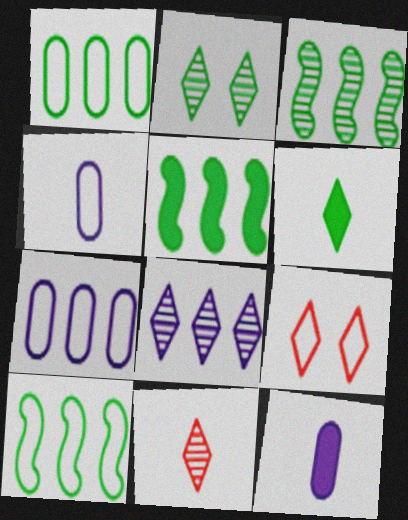[[2, 8, 11], 
[3, 5, 10], 
[3, 9, 12], 
[4, 9, 10], 
[6, 8, 9]]